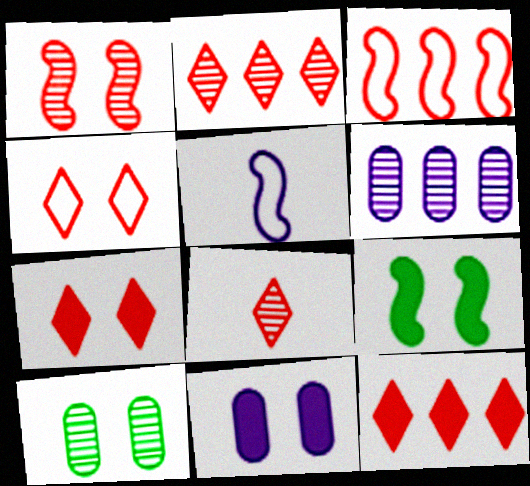[[4, 8, 12], 
[5, 10, 12], 
[7, 9, 11]]